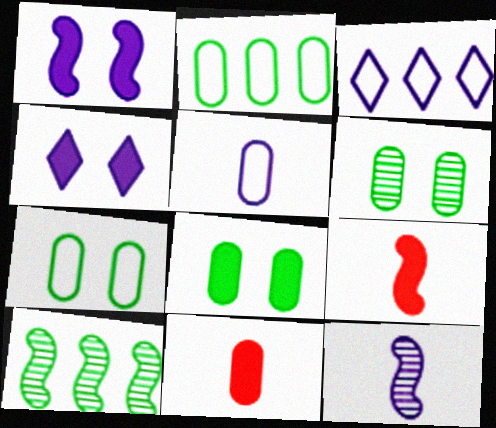[[3, 6, 9], 
[6, 7, 8]]